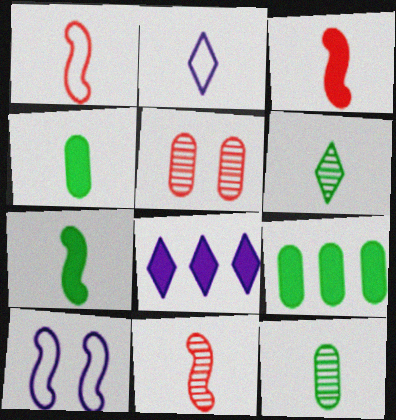[[1, 3, 11], 
[2, 3, 12], 
[2, 4, 11]]